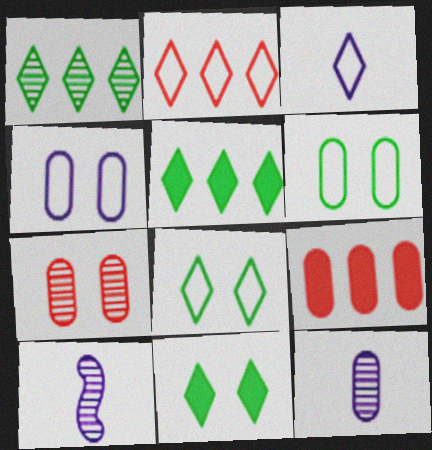[[1, 7, 10], 
[2, 3, 8], 
[6, 9, 12], 
[8, 9, 10]]